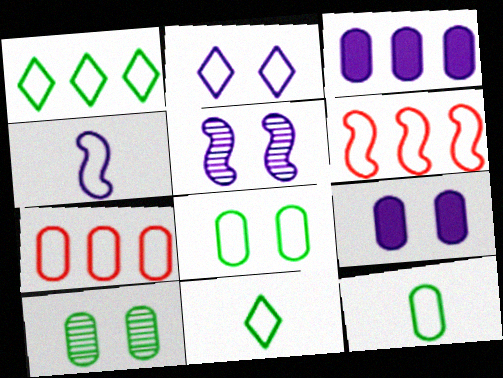[[2, 5, 9], 
[2, 6, 12]]